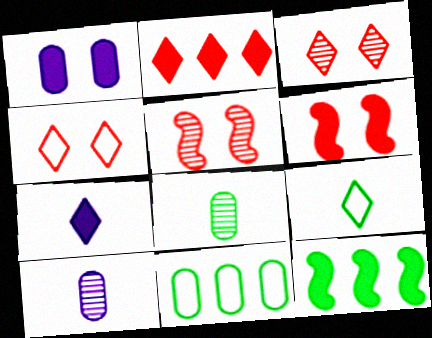[[4, 10, 12], 
[5, 7, 11]]